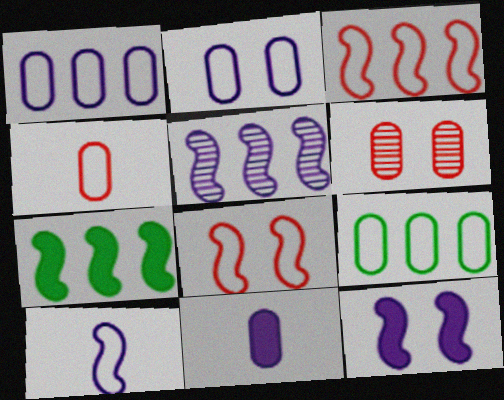[[2, 4, 9], 
[3, 5, 7], 
[5, 10, 12], 
[6, 9, 11]]